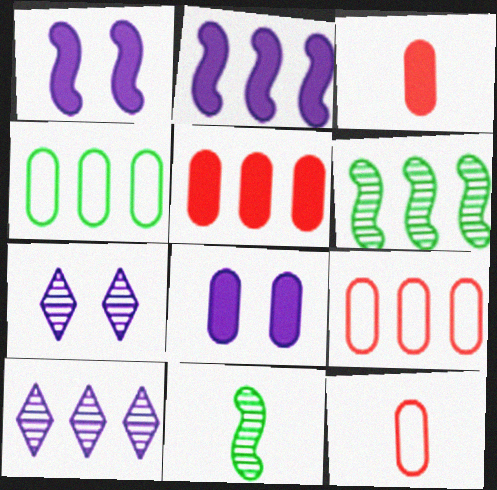[]